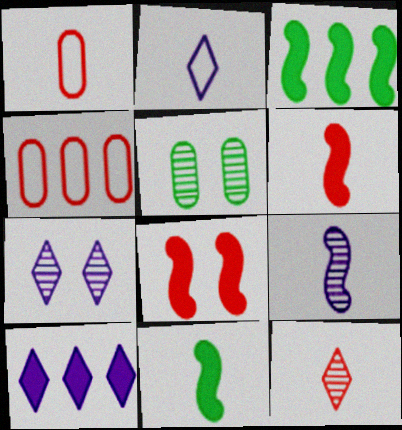[[1, 3, 7], 
[1, 6, 12], 
[2, 7, 10], 
[4, 7, 11], 
[4, 8, 12]]